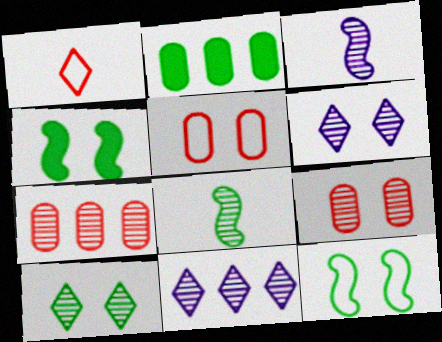[[3, 7, 10], 
[4, 5, 6], 
[6, 7, 8], 
[8, 9, 11]]